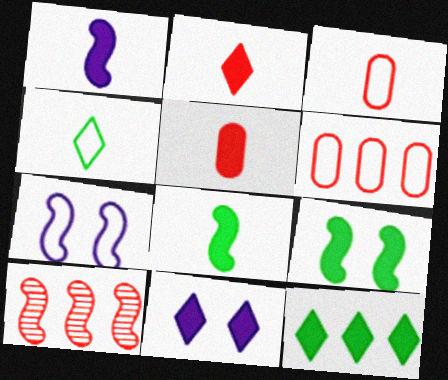[[2, 11, 12], 
[4, 6, 7], 
[7, 8, 10]]